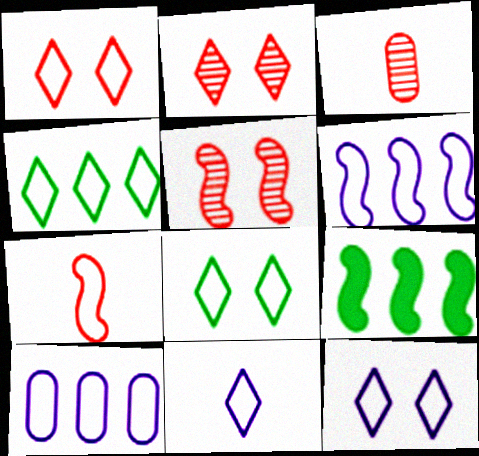[[1, 4, 11], 
[1, 8, 12], 
[3, 9, 12], 
[7, 8, 10]]